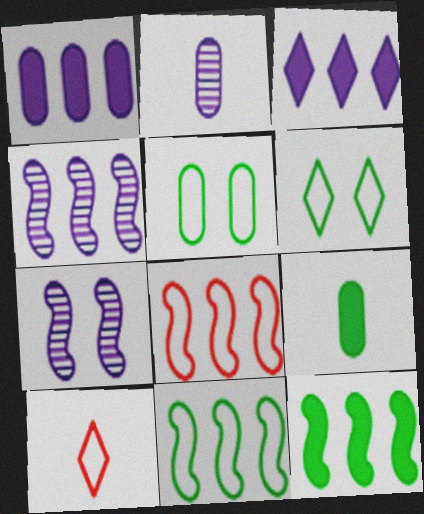[[4, 8, 12]]